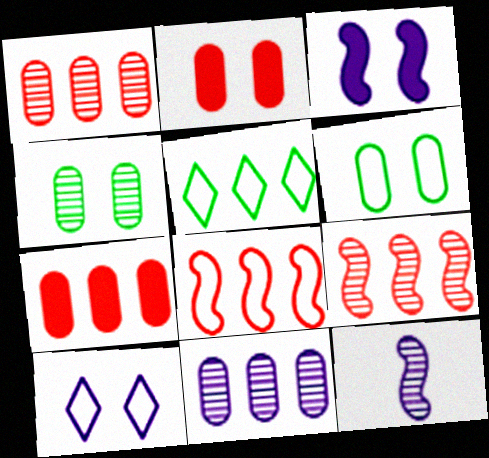[[2, 5, 12]]